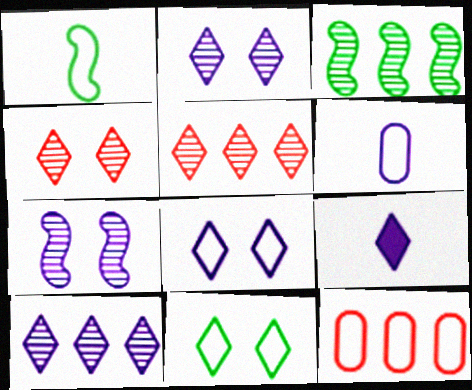[[1, 8, 12], 
[5, 9, 11], 
[8, 9, 10]]